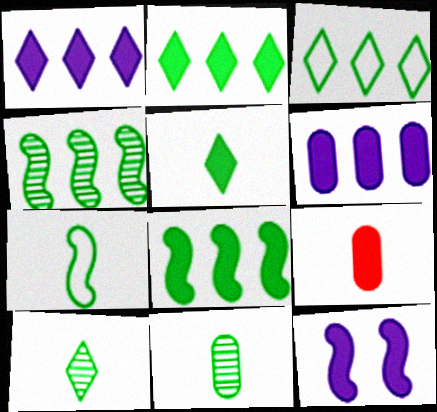[[2, 9, 12], 
[5, 7, 11]]